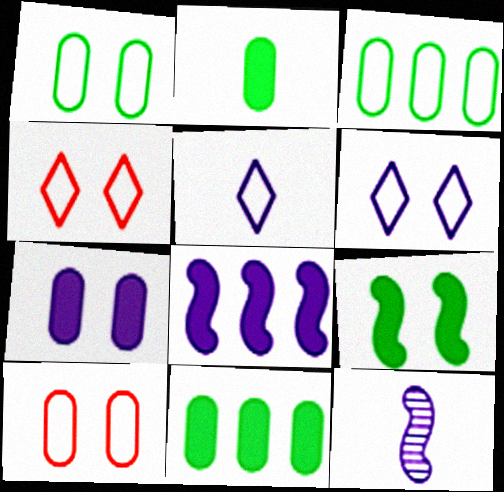[[4, 11, 12]]